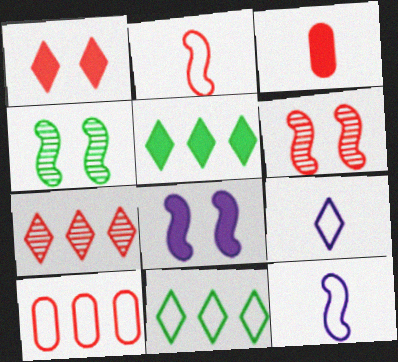[[3, 5, 8]]